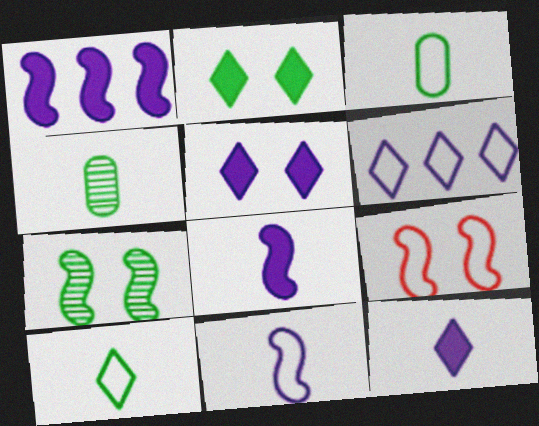[[3, 6, 9]]